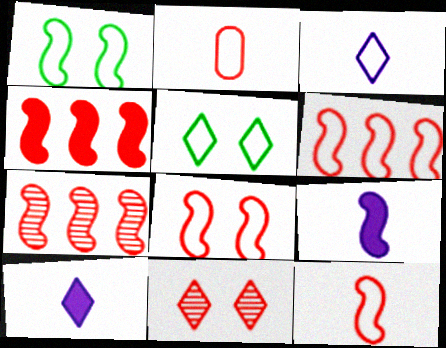[[1, 7, 9], 
[2, 4, 11], 
[4, 6, 7], 
[6, 8, 12]]